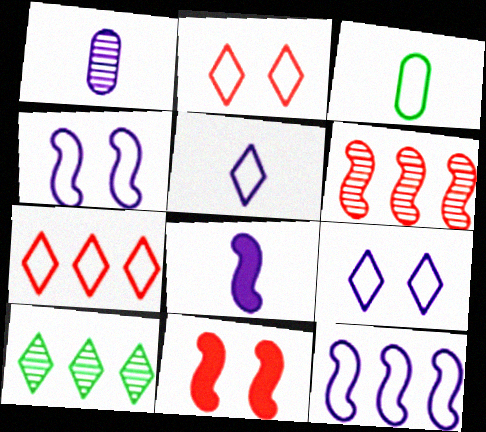[[1, 5, 8], 
[2, 3, 12], 
[3, 4, 7]]